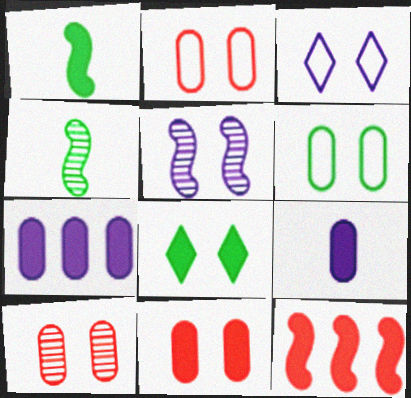[[2, 5, 8], 
[2, 10, 11], 
[8, 9, 12]]